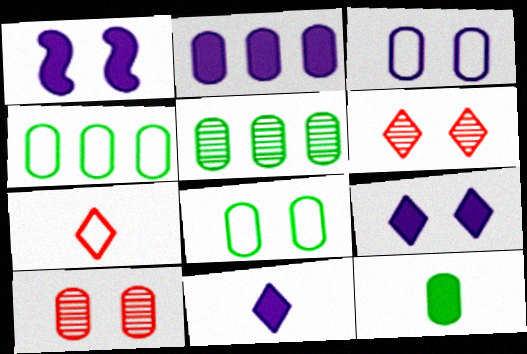[[1, 2, 11], 
[1, 5, 7], 
[1, 6, 8], 
[5, 8, 12]]